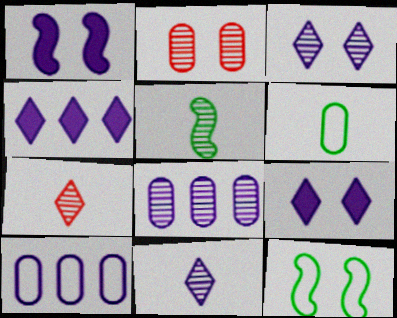[[1, 10, 11], 
[2, 9, 12]]